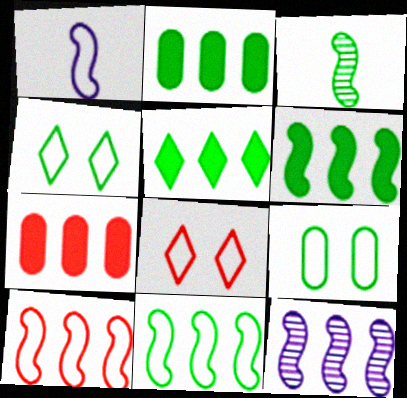[[2, 3, 4], 
[2, 5, 6], 
[3, 5, 9], 
[6, 10, 12]]